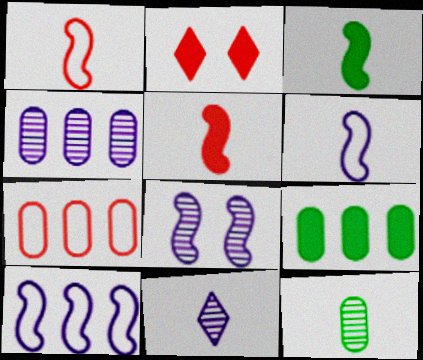[[2, 10, 12], 
[4, 7, 9], 
[4, 8, 11]]